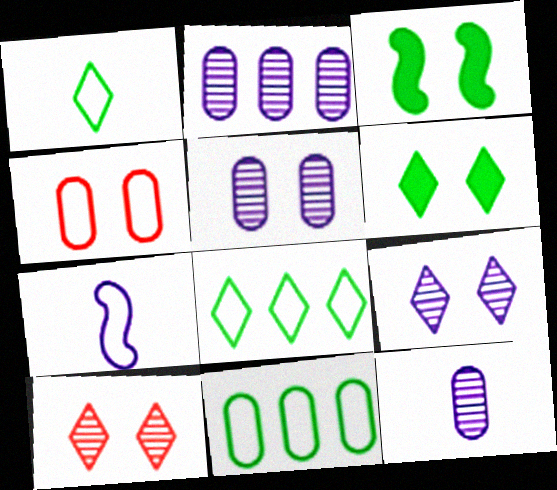[[2, 5, 12], 
[3, 4, 9], 
[4, 7, 8]]